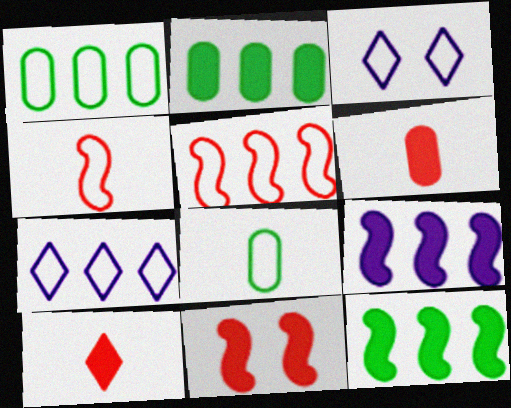[[1, 3, 4], 
[1, 5, 7], 
[3, 5, 8]]